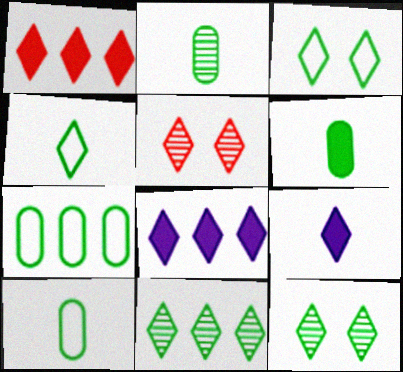[[2, 6, 10], 
[4, 5, 8]]